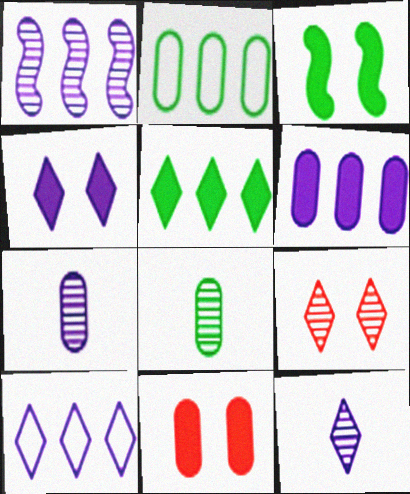[[1, 6, 10], 
[1, 8, 9], 
[2, 7, 11], 
[3, 4, 11], 
[4, 10, 12]]